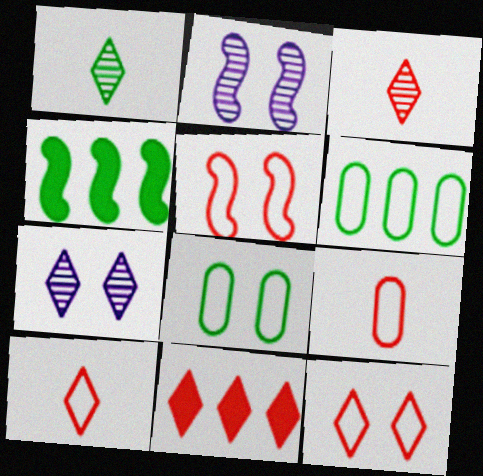[[1, 4, 8], 
[3, 11, 12], 
[4, 7, 9]]